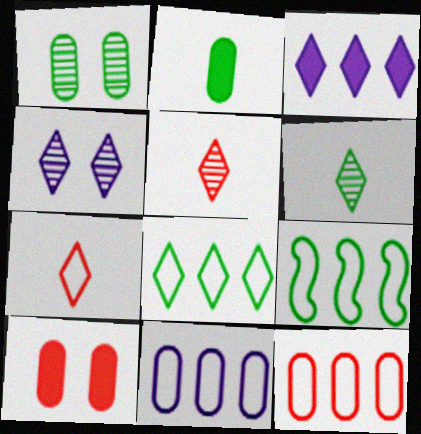[]